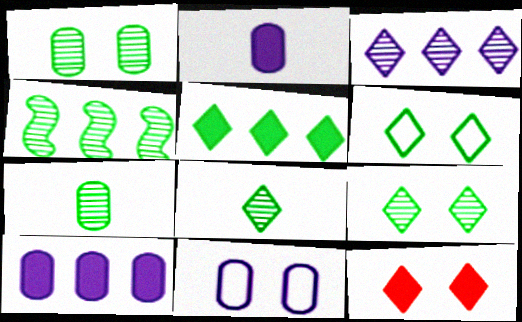[[1, 4, 8], 
[4, 7, 9], 
[5, 6, 8]]